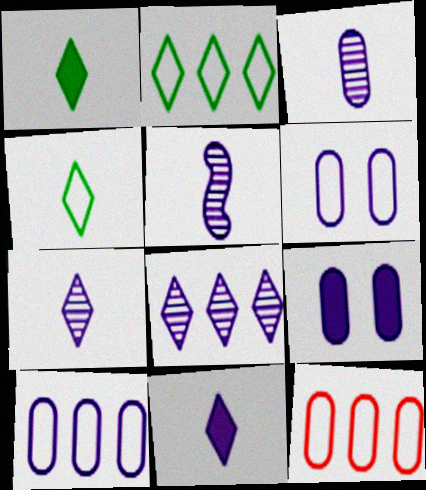[[3, 5, 7], 
[3, 9, 10]]